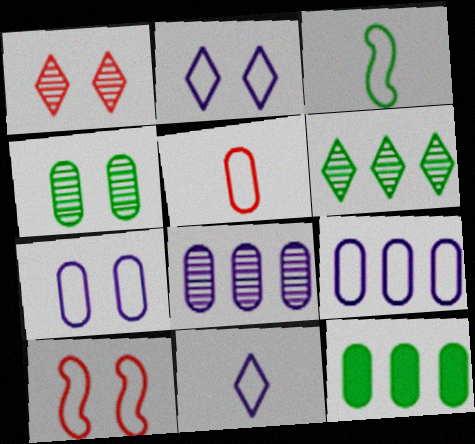[[3, 5, 11]]